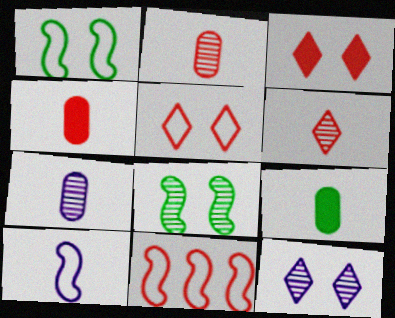[[1, 10, 11], 
[2, 3, 11], 
[6, 9, 10], 
[9, 11, 12]]